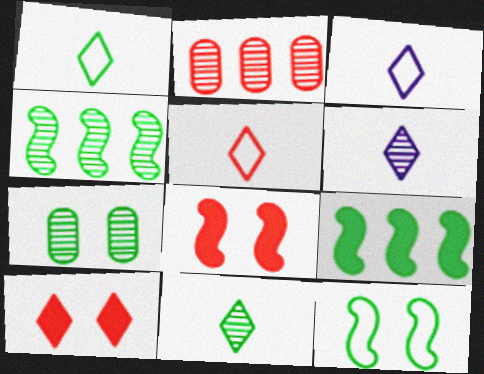[[1, 3, 5], 
[1, 7, 9], 
[2, 5, 8], 
[4, 7, 11]]